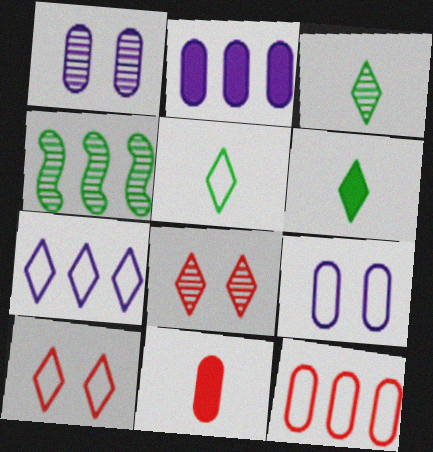[[3, 5, 6], 
[5, 7, 10], 
[6, 7, 8]]